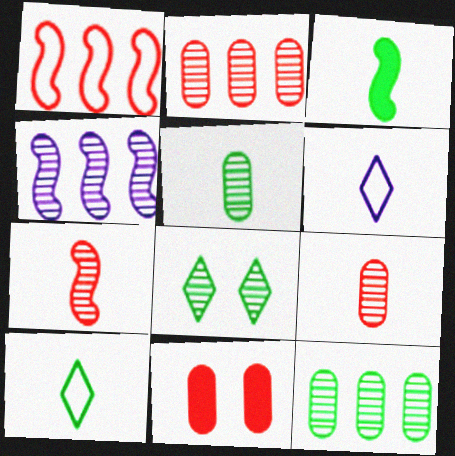[[3, 5, 10], 
[3, 6, 9], 
[4, 8, 9], 
[4, 10, 11]]